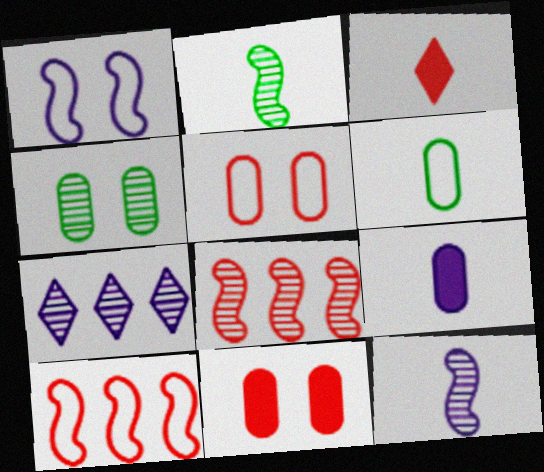[[1, 7, 9], 
[3, 5, 8], 
[3, 6, 12]]